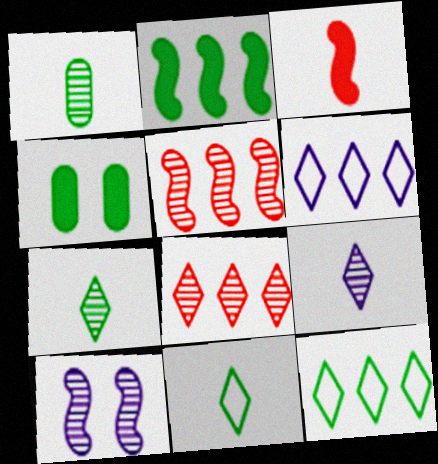[[1, 8, 10]]